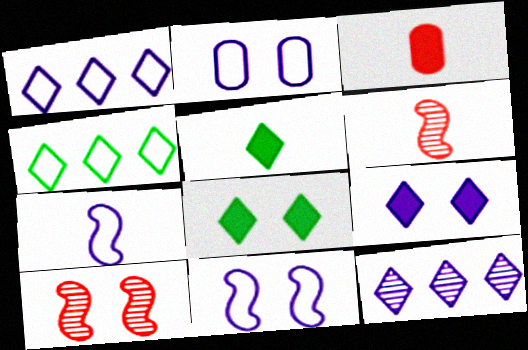[[1, 2, 7], 
[2, 8, 10]]